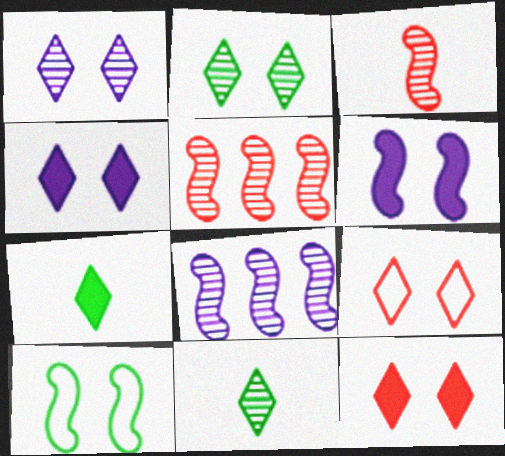[[2, 4, 9]]